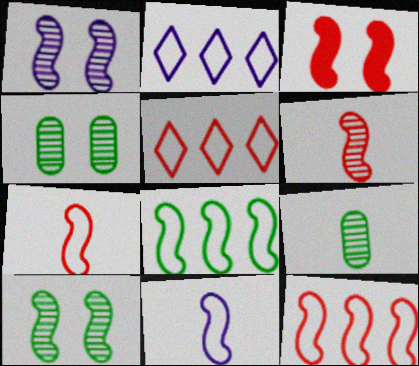[[2, 3, 9], 
[3, 6, 12]]